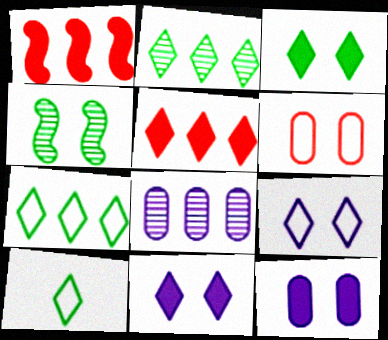[[1, 7, 8], 
[2, 3, 10], 
[4, 6, 11]]